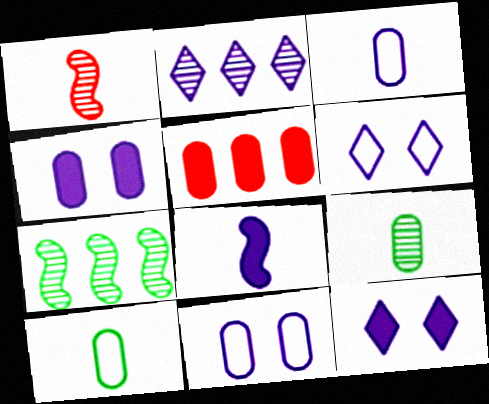[[2, 8, 11], 
[5, 9, 11]]